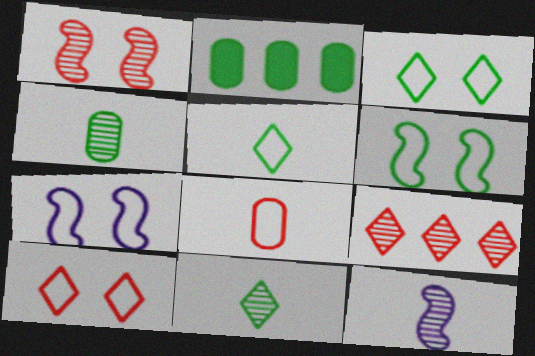[[2, 6, 11], 
[2, 10, 12]]